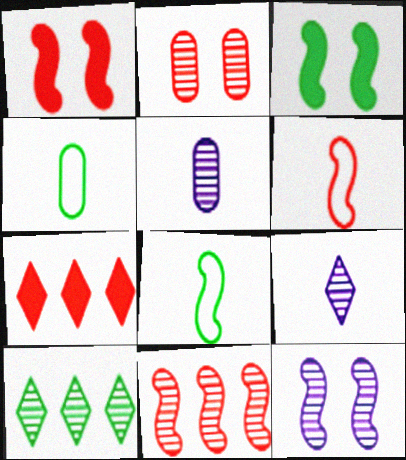[[1, 6, 11], 
[2, 6, 7], 
[3, 4, 10], 
[4, 7, 12]]